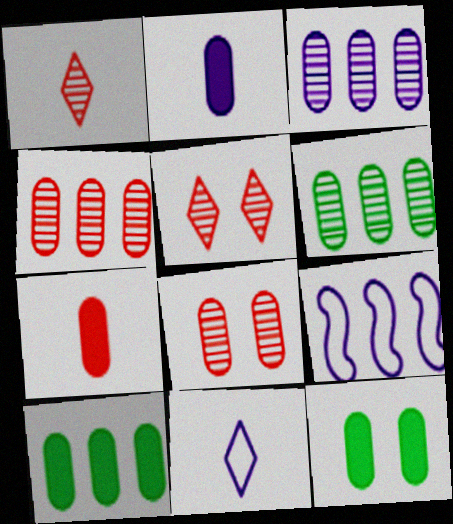[[1, 9, 12], 
[3, 4, 6]]